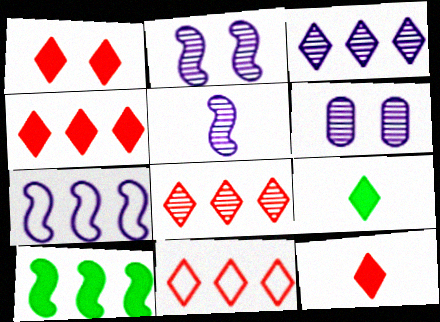[[1, 4, 12], 
[3, 5, 6], 
[4, 8, 11]]